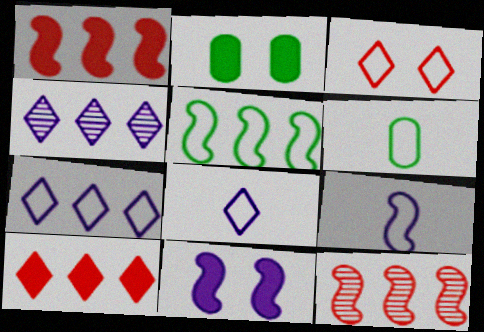[[2, 8, 12]]